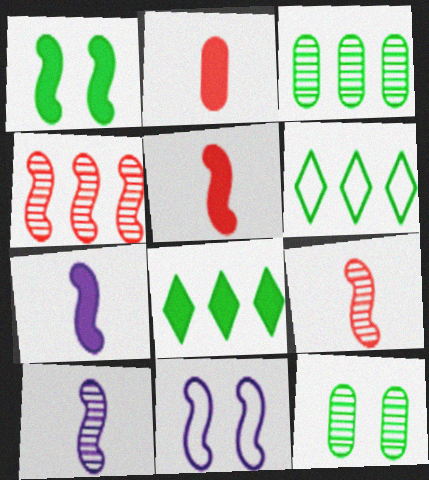[]